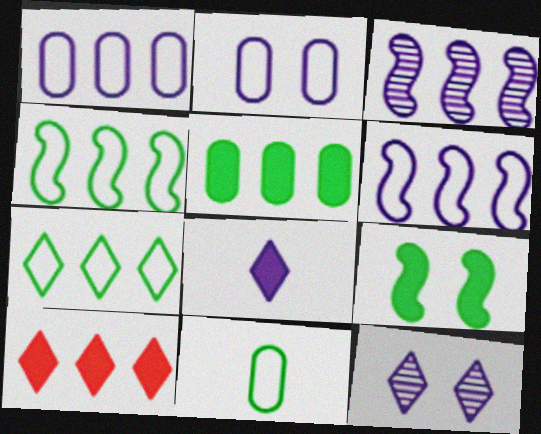[[2, 3, 8]]